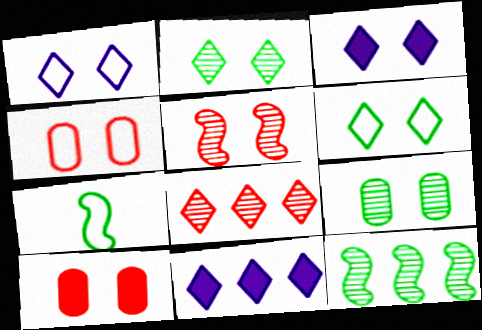[]